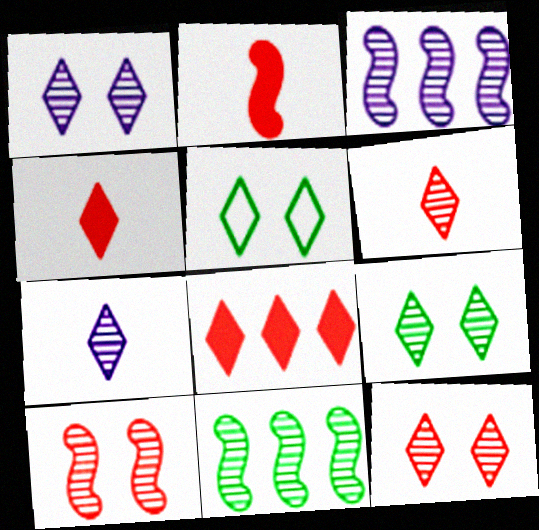[[1, 9, 12], 
[5, 7, 8]]